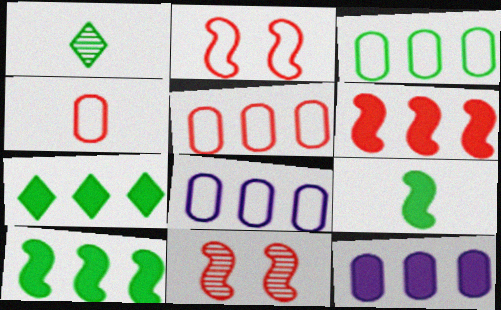[[1, 2, 12], 
[3, 5, 8], 
[6, 7, 12]]